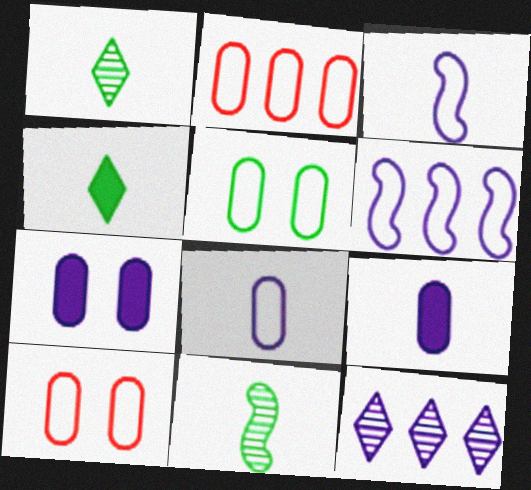[[2, 5, 8], 
[3, 7, 12]]